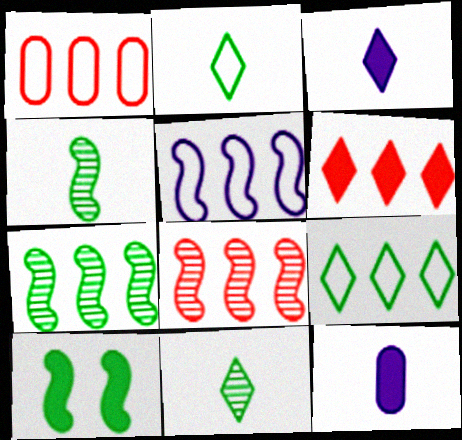[[1, 5, 9], 
[1, 6, 8], 
[6, 10, 12]]